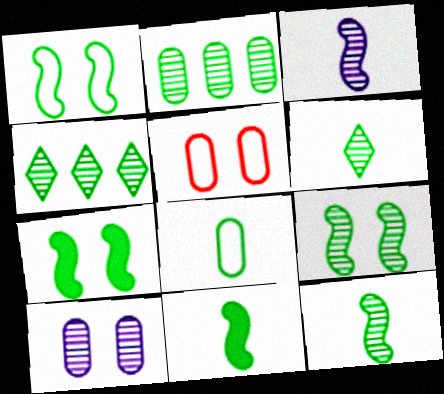[[1, 7, 9], 
[2, 6, 9], 
[4, 7, 8], 
[6, 8, 11]]